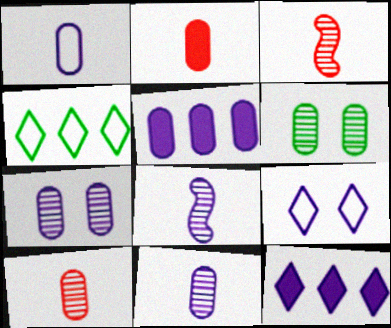[[1, 5, 7], 
[5, 8, 9]]